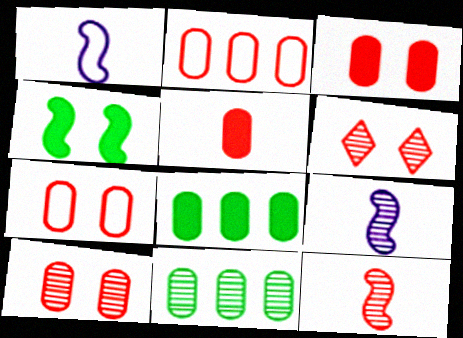[[1, 6, 8], 
[2, 5, 10], 
[3, 7, 10], 
[6, 9, 11]]